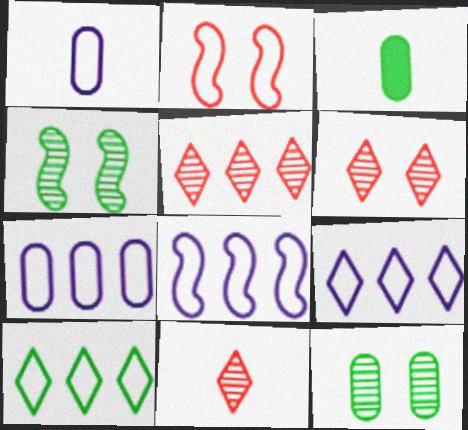[[1, 2, 10], 
[3, 4, 10], 
[3, 6, 8], 
[5, 6, 11], 
[7, 8, 9]]